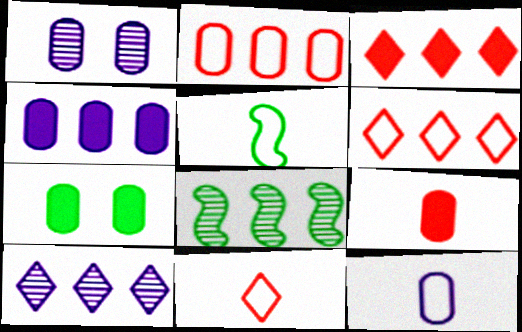[[1, 3, 5], 
[1, 4, 12], 
[4, 6, 8], 
[4, 7, 9], 
[5, 11, 12]]